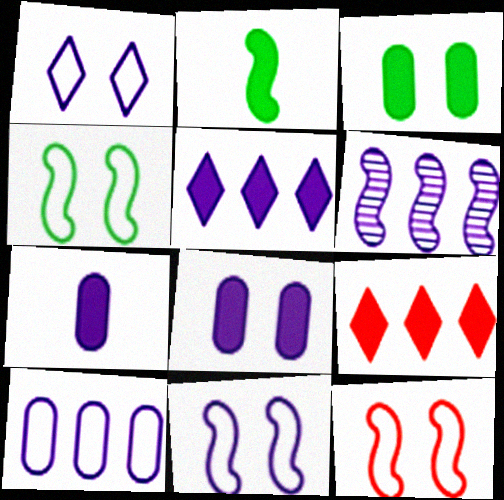[[1, 6, 7], 
[2, 6, 12], 
[2, 8, 9], 
[4, 11, 12], 
[5, 6, 10]]